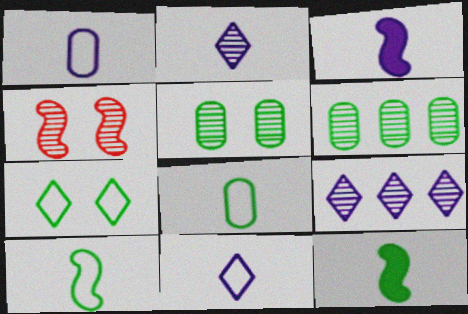[[1, 2, 3], 
[2, 4, 6], 
[6, 7, 12]]